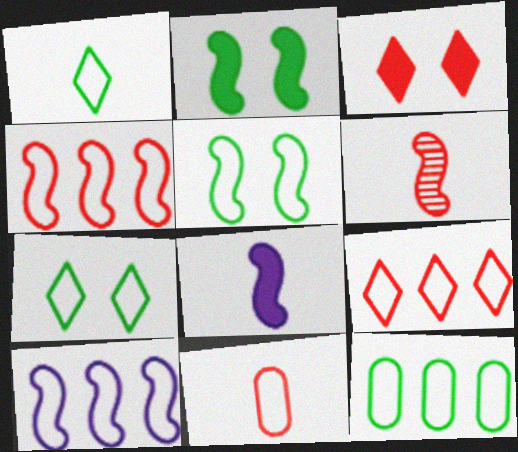[[1, 5, 12], 
[2, 6, 10], 
[7, 10, 11], 
[9, 10, 12]]